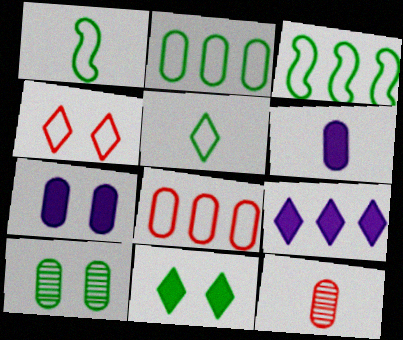[[2, 7, 12], 
[6, 8, 10]]